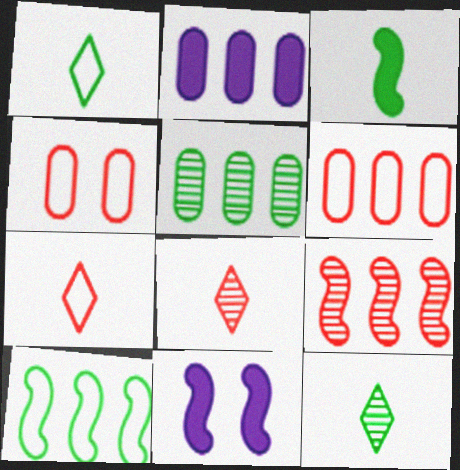[[2, 5, 6], 
[5, 7, 11], 
[6, 11, 12]]